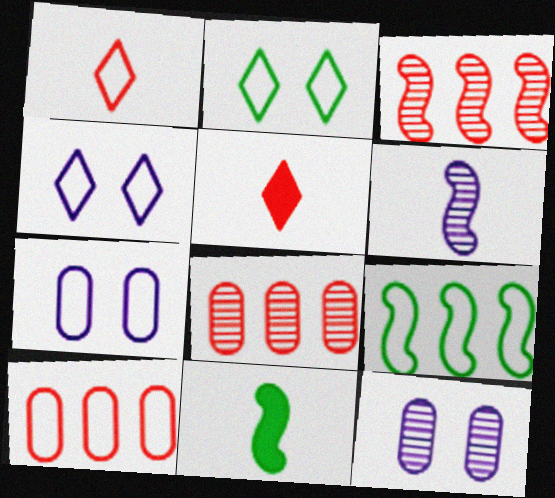[[1, 7, 9], 
[4, 8, 11], 
[5, 9, 12]]